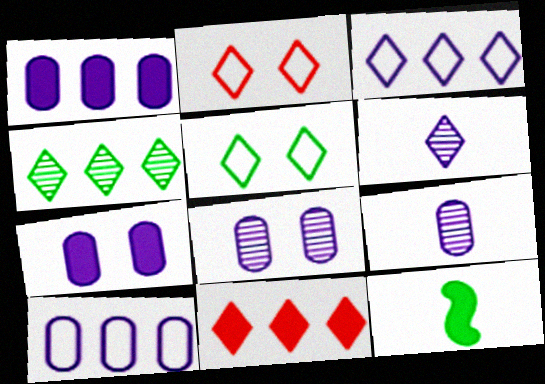[[3, 4, 11], 
[5, 6, 11], 
[7, 9, 10], 
[7, 11, 12]]